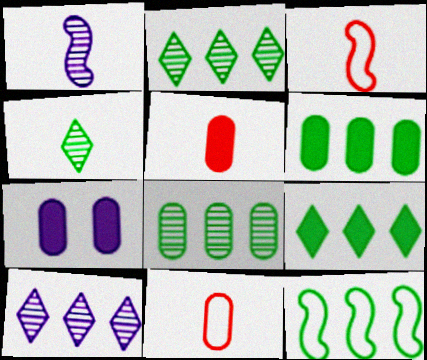[[2, 3, 7], 
[2, 6, 12], 
[5, 6, 7], 
[7, 8, 11], 
[8, 9, 12]]